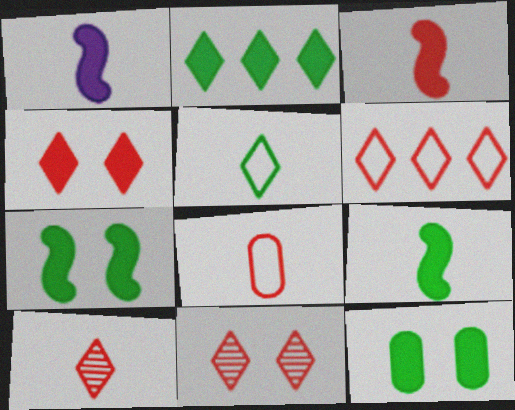[[1, 3, 9], 
[2, 9, 12], 
[3, 8, 10], 
[4, 6, 10]]